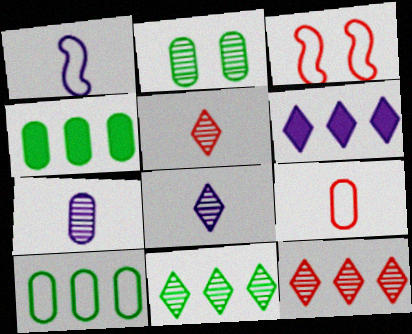[[3, 4, 8]]